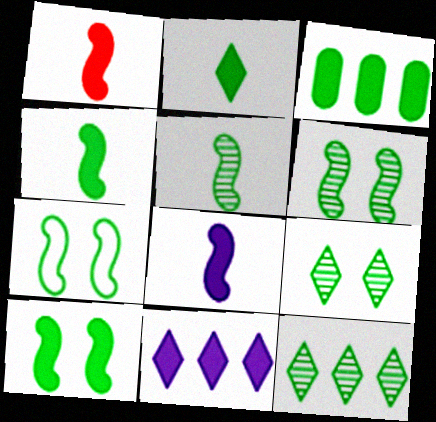[[1, 4, 8], 
[2, 3, 10], 
[6, 7, 10]]